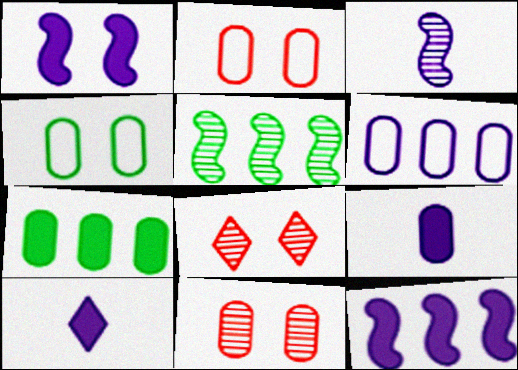[[1, 4, 8], 
[2, 5, 10]]